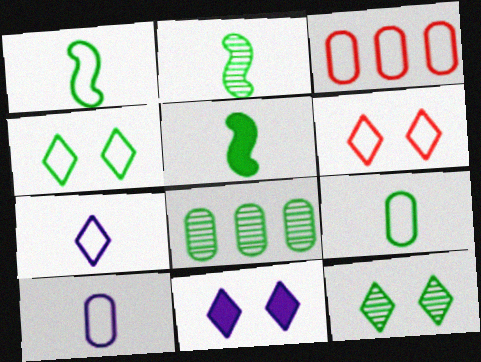[[1, 2, 5], 
[2, 3, 11], 
[2, 8, 12], 
[4, 5, 8], 
[6, 11, 12]]